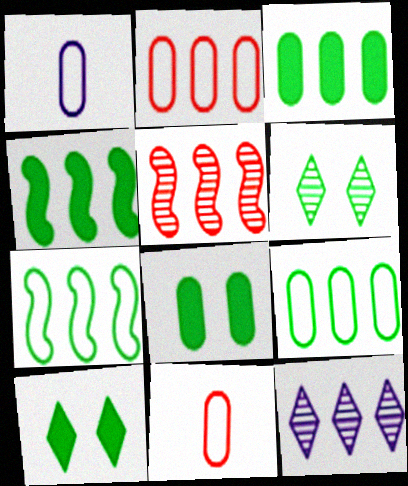[[1, 5, 10], 
[2, 4, 12]]